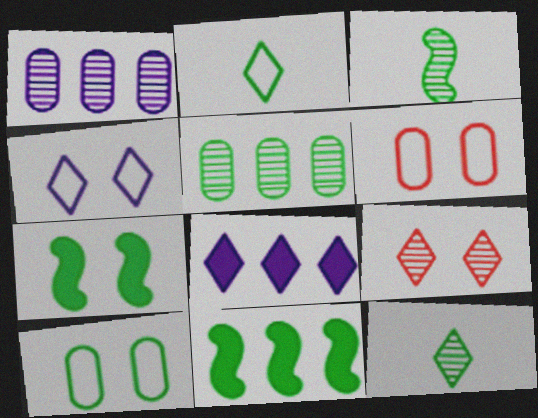[[1, 3, 9], 
[2, 5, 7], 
[2, 8, 9], 
[3, 6, 8], 
[10, 11, 12]]